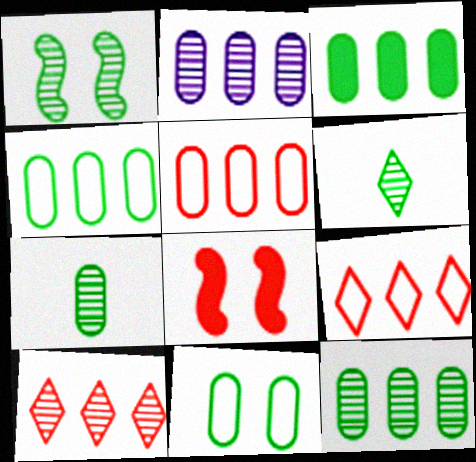[[1, 6, 12], 
[2, 3, 5], 
[3, 4, 12], 
[3, 7, 11]]